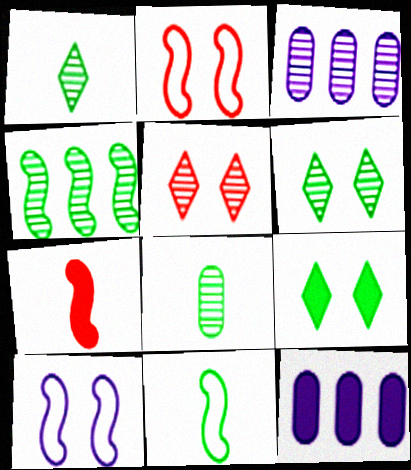[[1, 2, 12], 
[4, 6, 8], 
[4, 7, 10], 
[5, 11, 12], 
[7, 9, 12]]